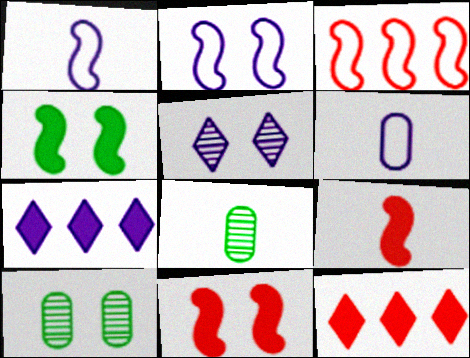[[1, 10, 12], 
[2, 8, 12]]